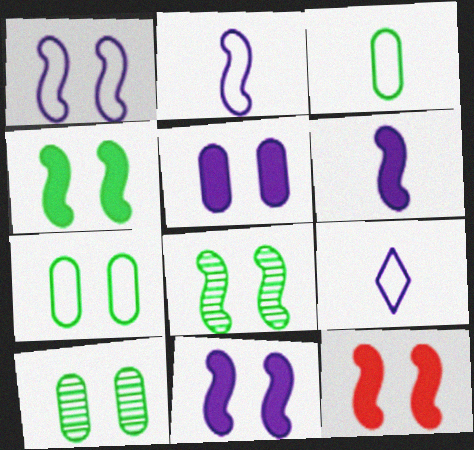[[1, 8, 12], 
[4, 11, 12]]